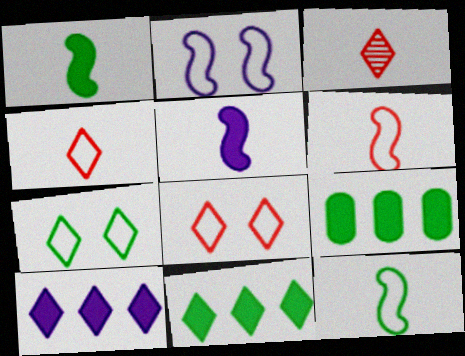[[2, 3, 9], 
[3, 7, 10]]